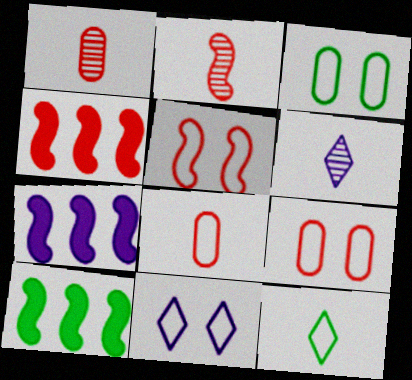[[1, 10, 11], 
[2, 4, 5], 
[3, 4, 6], 
[3, 5, 11], 
[4, 7, 10], 
[6, 9, 10]]